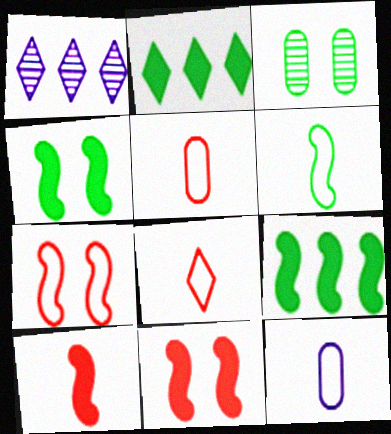[[1, 4, 5], 
[2, 3, 6], 
[6, 8, 12]]